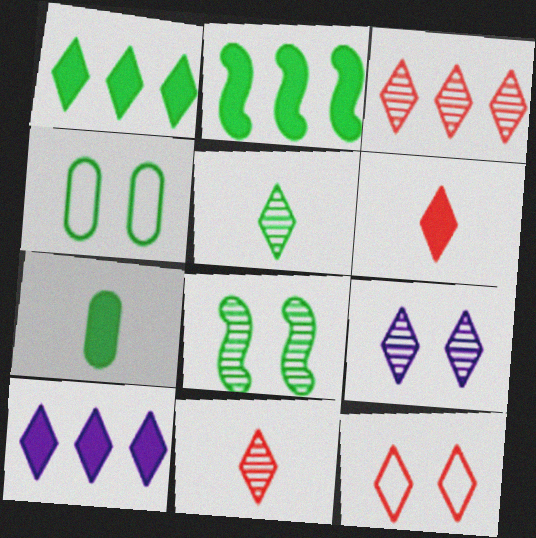[[2, 4, 5], 
[3, 5, 9], 
[3, 6, 12], 
[5, 10, 12]]